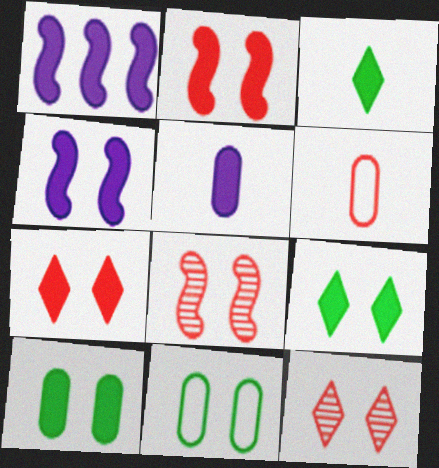[[4, 7, 10], 
[4, 11, 12]]